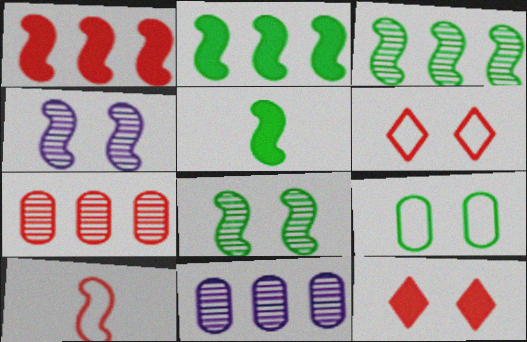[[2, 4, 10], 
[4, 9, 12], 
[5, 6, 11], 
[7, 10, 12]]